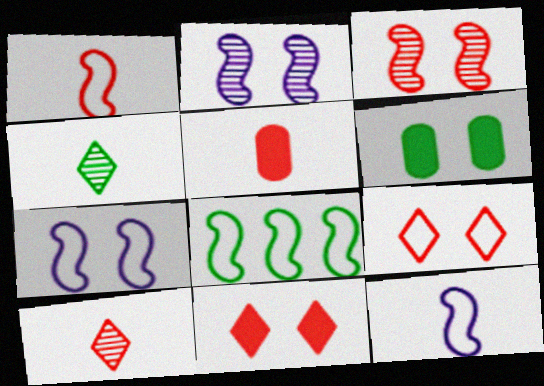[[1, 5, 10], 
[1, 7, 8], 
[2, 6, 9], 
[4, 5, 12], 
[4, 6, 8]]